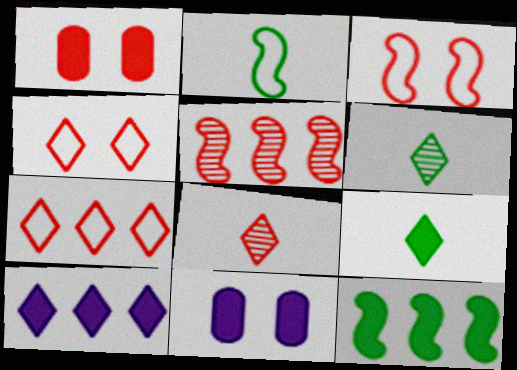[[4, 6, 10]]